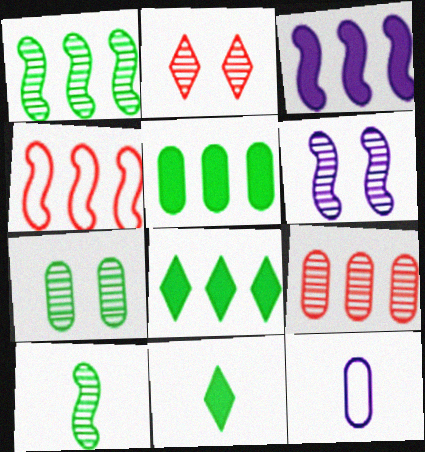[[1, 3, 4], 
[2, 6, 7]]